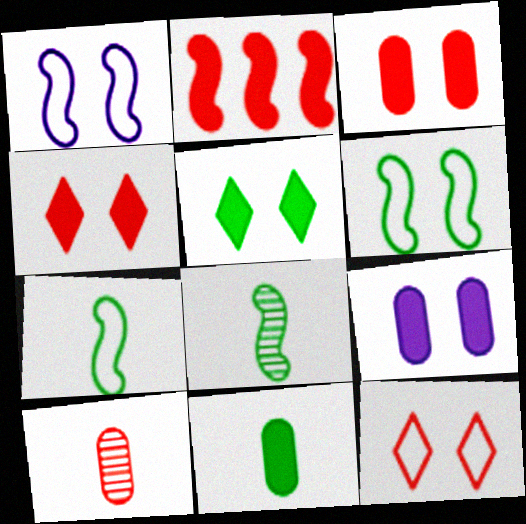[[1, 2, 8], 
[2, 10, 12]]